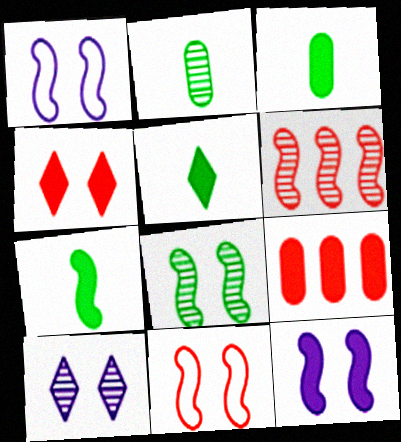[[1, 6, 7], 
[2, 6, 10], 
[3, 5, 7], 
[5, 9, 12], 
[8, 11, 12]]